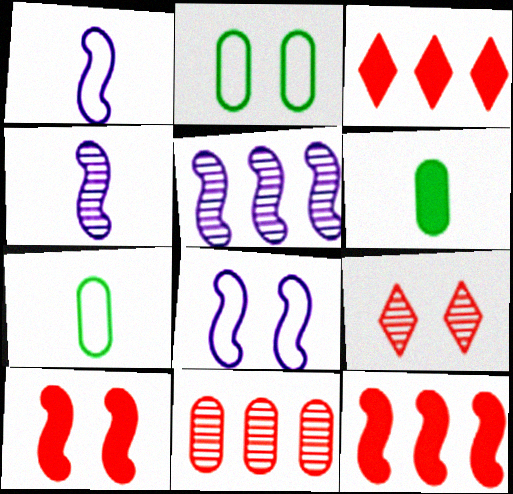[[2, 3, 4]]